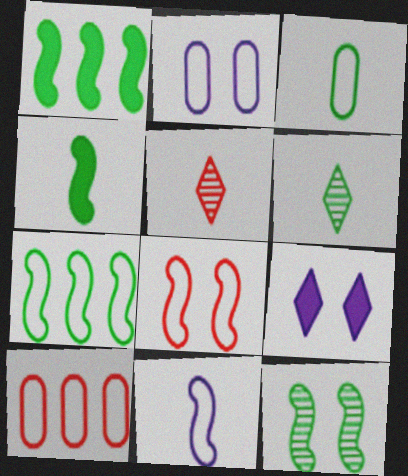[[1, 2, 5], 
[2, 3, 10], 
[3, 4, 6], 
[4, 7, 12], 
[7, 8, 11]]